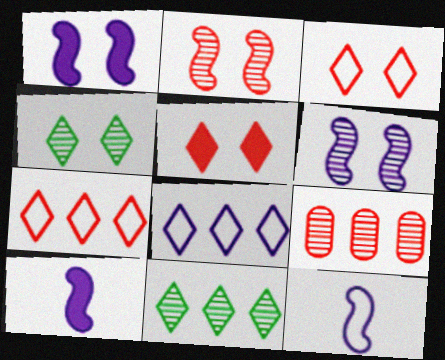[]